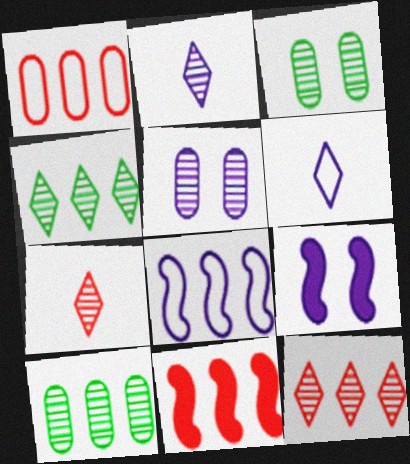[[1, 11, 12], 
[3, 6, 11]]